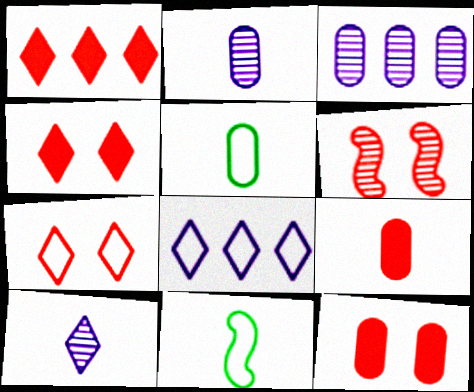[[2, 5, 9], 
[3, 4, 11], 
[3, 5, 12], 
[6, 7, 12], 
[9, 10, 11]]